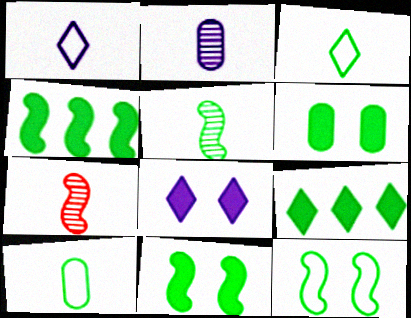[[4, 5, 12]]